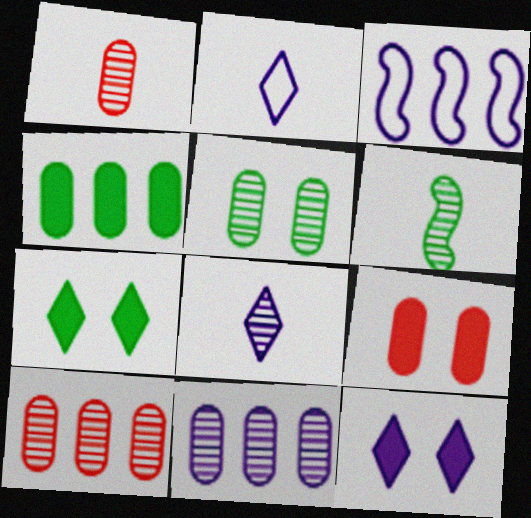[[1, 3, 7], 
[1, 5, 11], 
[1, 6, 8]]